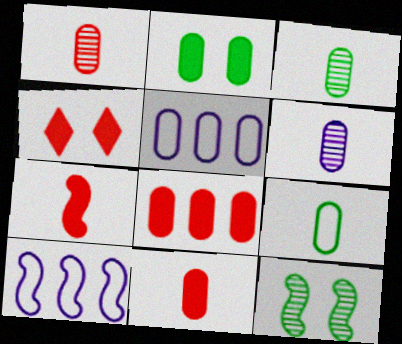[[1, 2, 5], 
[1, 3, 6], 
[3, 4, 10], 
[4, 7, 8], 
[6, 9, 11], 
[7, 10, 12]]